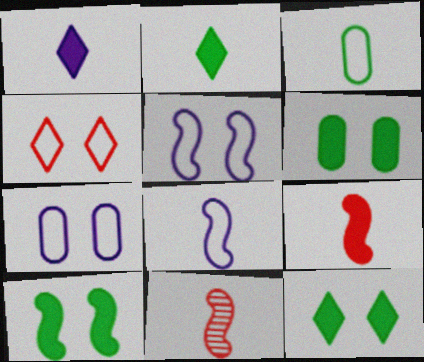[[1, 3, 11], 
[6, 10, 12]]